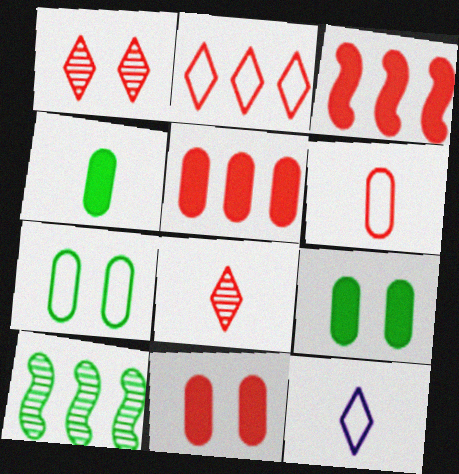[[1, 3, 6], 
[10, 11, 12]]